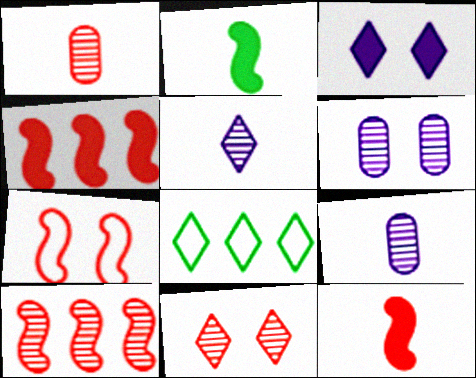[[1, 10, 11], 
[6, 8, 12], 
[7, 10, 12]]